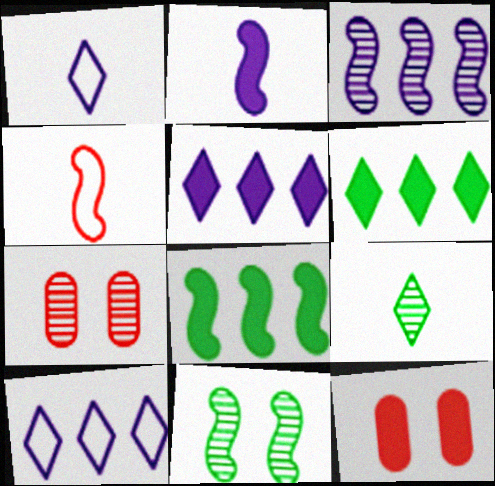[[1, 7, 8], 
[2, 6, 12], 
[3, 7, 9]]